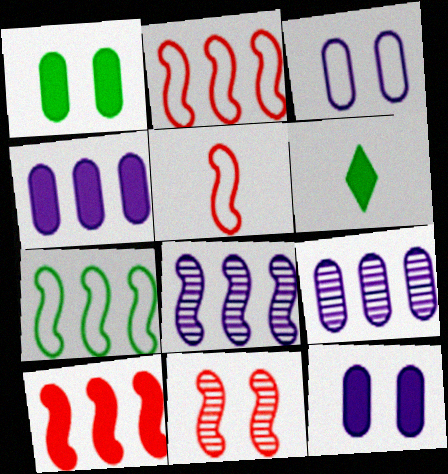[[5, 10, 11], 
[6, 10, 12], 
[7, 8, 10]]